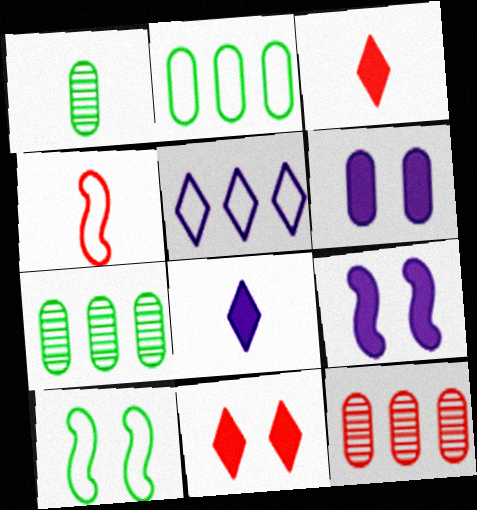[[1, 4, 8], 
[4, 11, 12], 
[8, 10, 12]]